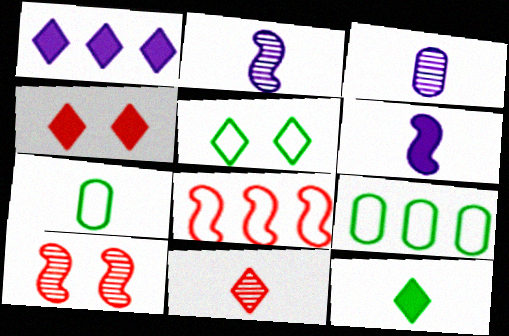[[1, 4, 12], 
[1, 5, 11], 
[1, 7, 10], 
[2, 4, 9], 
[6, 7, 11]]